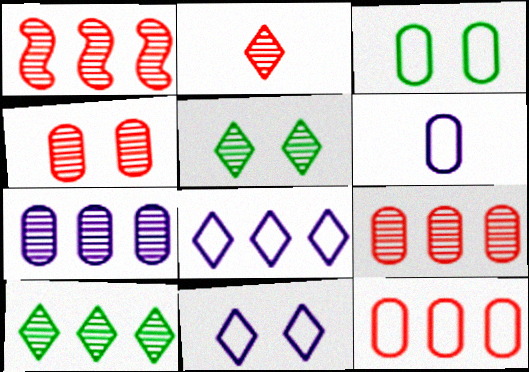[[1, 2, 4], 
[1, 7, 10], 
[3, 6, 12]]